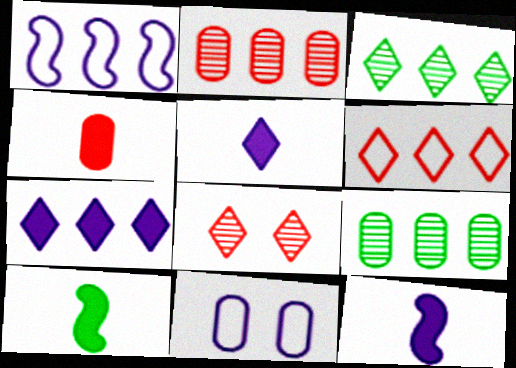[[3, 6, 7], 
[4, 5, 10], 
[4, 9, 11]]